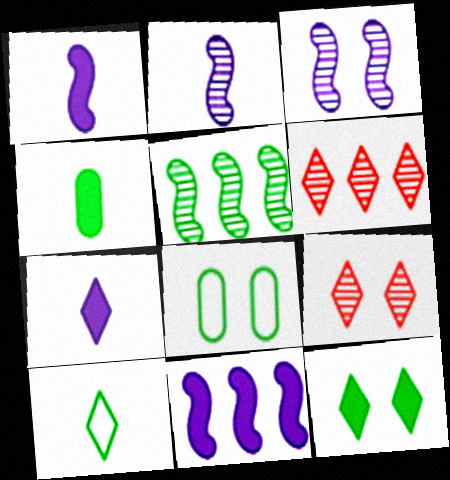[[1, 6, 8]]